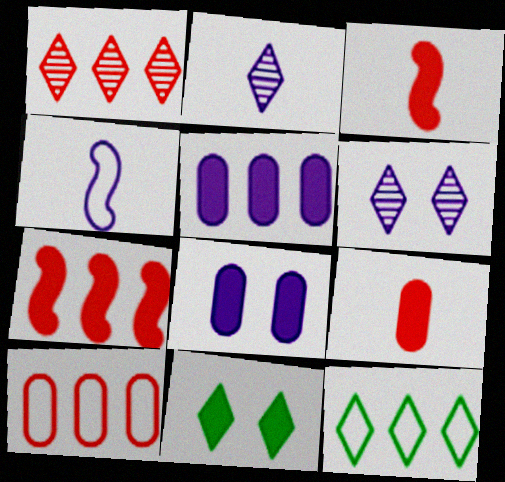[[1, 7, 10], 
[3, 5, 11], 
[4, 5, 6]]